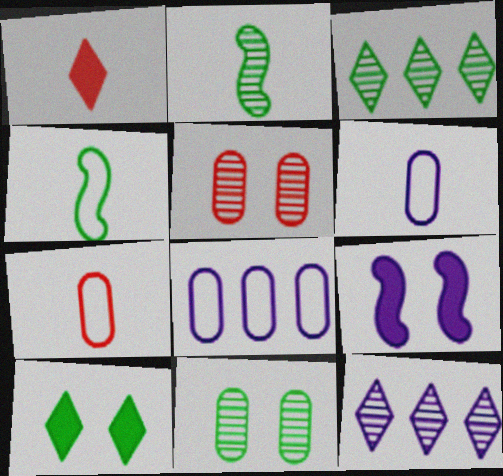[[1, 2, 6], 
[2, 3, 11], 
[2, 5, 12], 
[3, 7, 9], 
[6, 9, 12]]